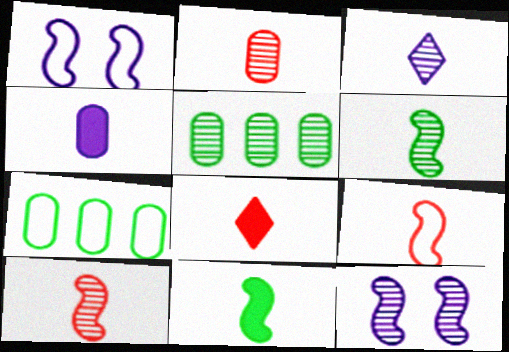[[1, 5, 8], 
[2, 3, 6], 
[2, 8, 9], 
[4, 8, 11], 
[7, 8, 12]]